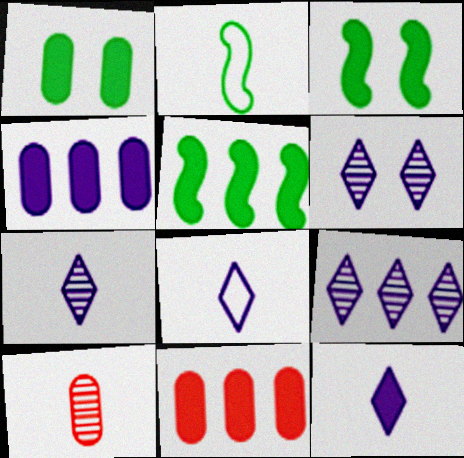[[2, 6, 11], 
[2, 10, 12], 
[3, 11, 12], 
[6, 7, 9], 
[7, 8, 12]]